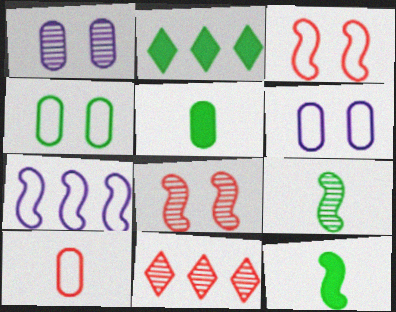[[1, 9, 11], 
[2, 4, 9], 
[6, 11, 12], 
[7, 8, 12]]